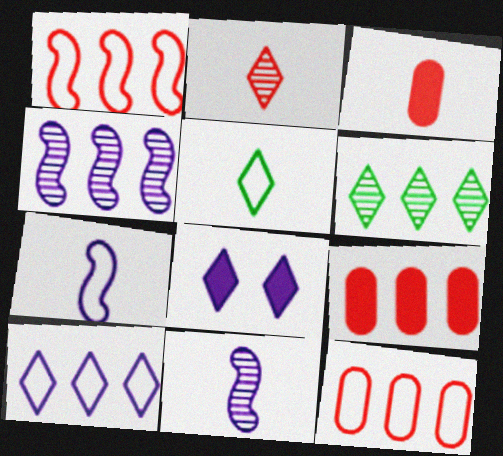[[3, 5, 11]]